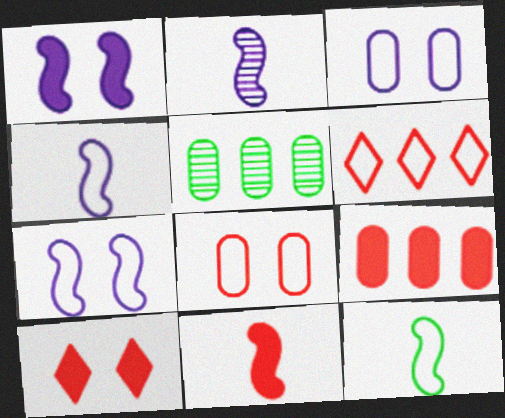[[2, 11, 12], 
[3, 6, 12], 
[4, 5, 10], 
[9, 10, 11]]